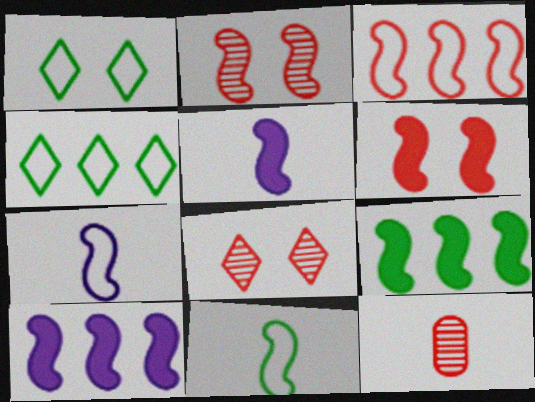[[1, 10, 12], 
[2, 7, 9], 
[2, 10, 11], 
[5, 6, 9]]